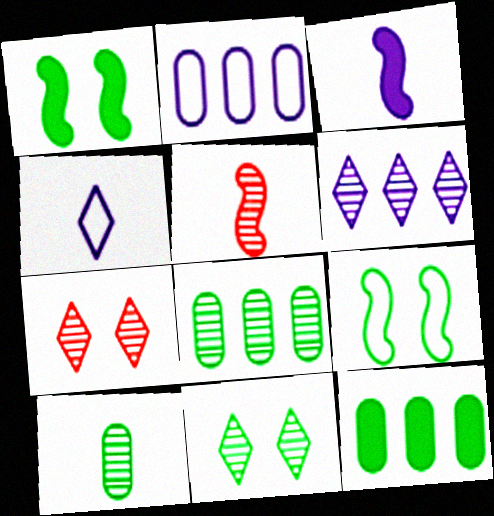[]